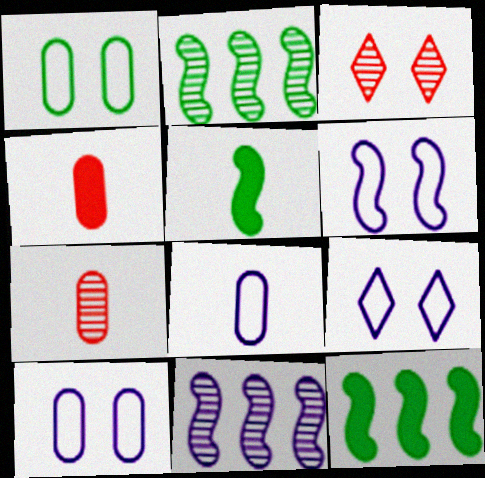[[2, 4, 9], 
[3, 8, 12], 
[6, 9, 10], 
[7, 9, 12]]